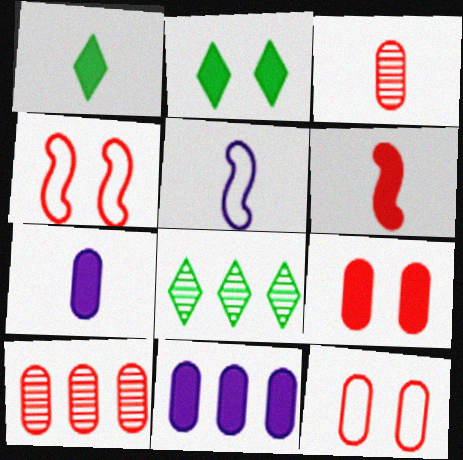[[1, 3, 5], 
[1, 6, 7], 
[2, 5, 10], 
[2, 6, 11], 
[4, 7, 8], 
[5, 8, 9]]